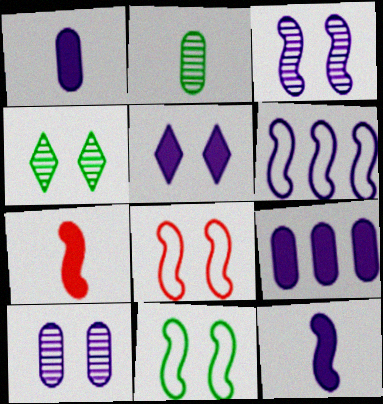[[3, 6, 12], 
[5, 9, 12]]